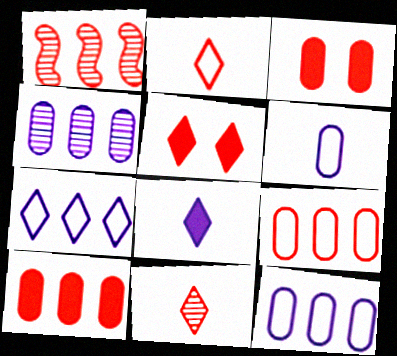[[1, 2, 3]]